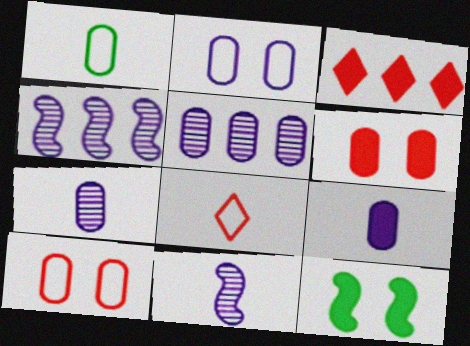[[1, 5, 6], 
[2, 5, 9], 
[3, 9, 12], 
[5, 8, 12]]